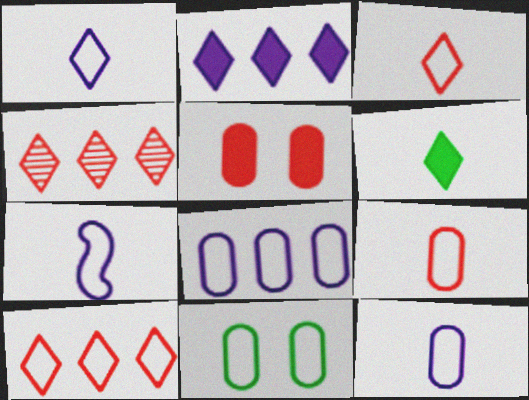[[1, 7, 12], 
[7, 10, 11], 
[8, 9, 11]]